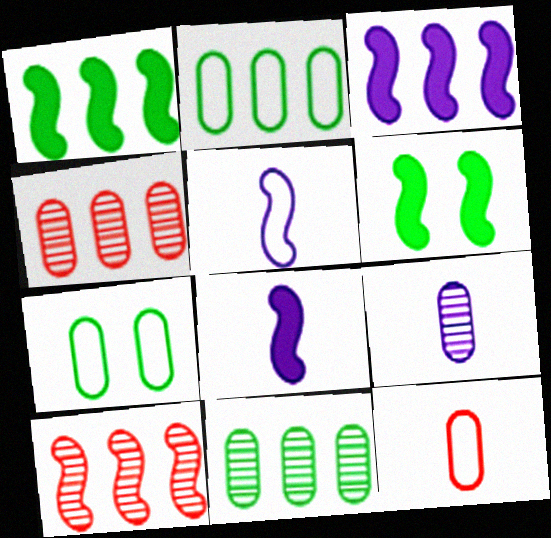[[5, 6, 10]]